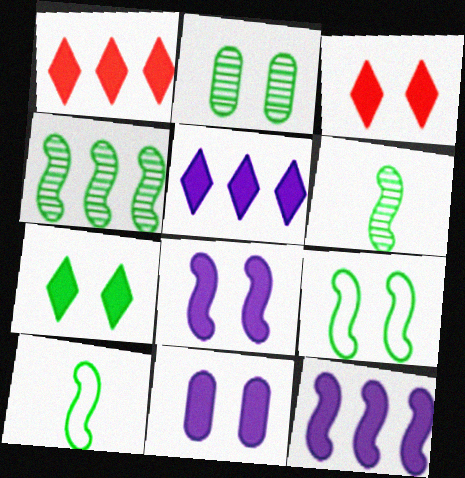[[2, 7, 9]]